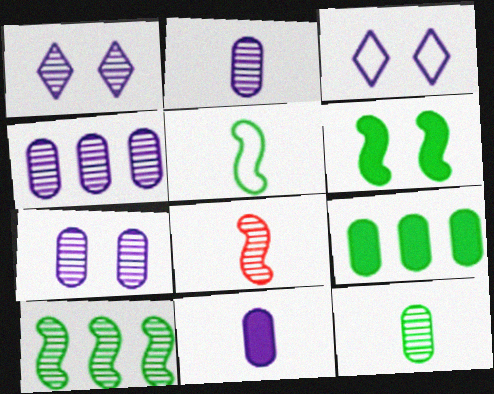[[2, 4, 7], 
[3, 8, 9], 
[5, 6, 10]]